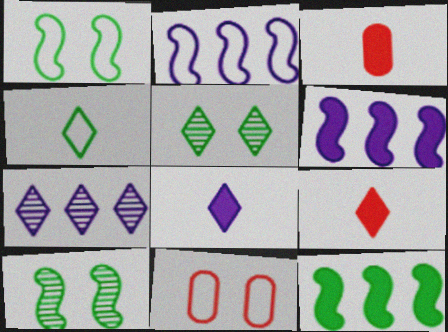[[1, 3, 7], 
[2, 3, 5], 
[2, 4, 11]]